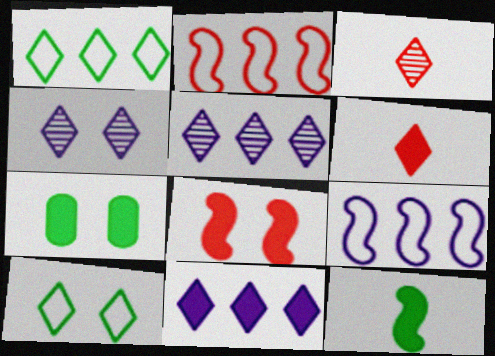[[1, 4, 6], 
[3, 7, 9], 
[3, 10, 11], 
[5, 6, 10]]